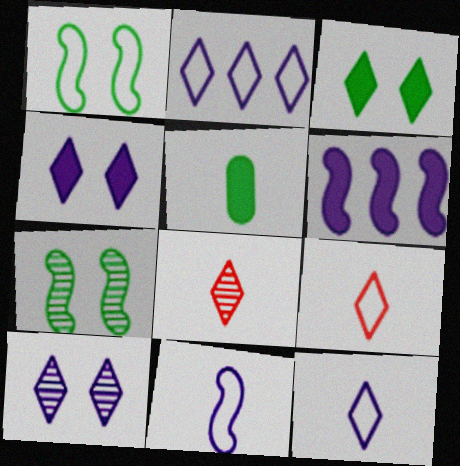[[2, 3, 8], 
[5, 8, 11]]